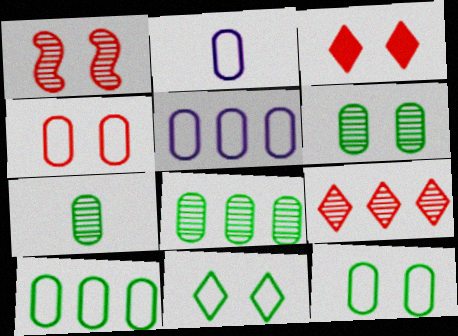[[1, 3, 4], 
[2, 4, 10], 
[6, 7, 8]]